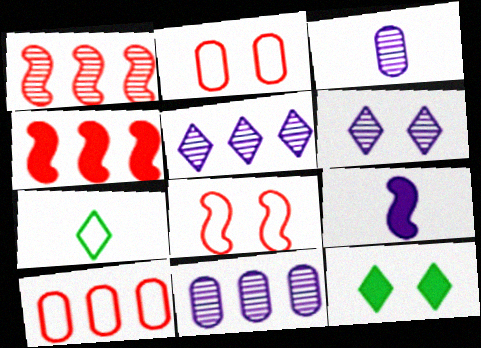[]